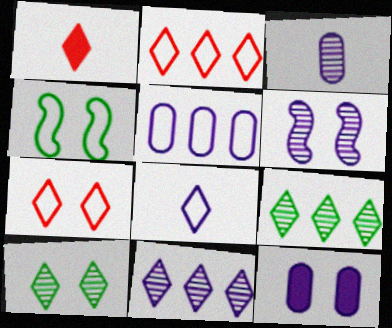[[3, 5, 12], 
[3, 6, 11]]